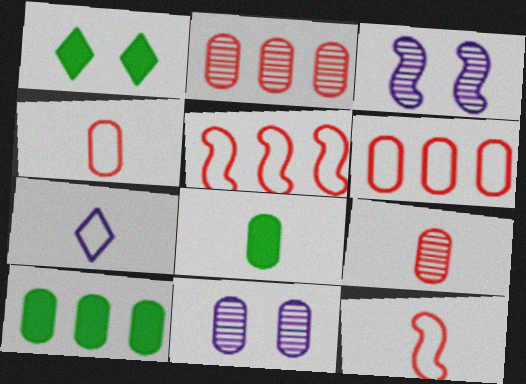[[4, 10, 11], 
[6, 8, 11]]